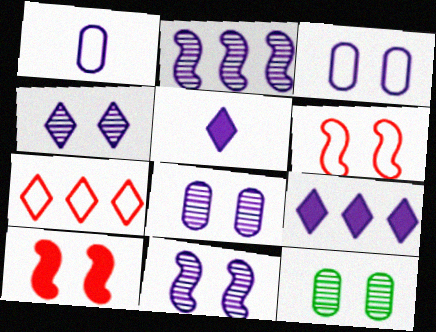[[1, 9, 11], 
[2, 3, 5], 
[4, 8, 11]]